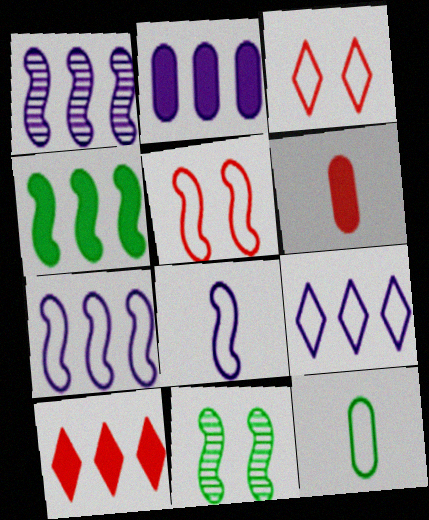[[1, 2, 9], 
[2, 4, 10], 
[3, 7, 12], 
[5, 9, 12], 
[6, 9, 11]]